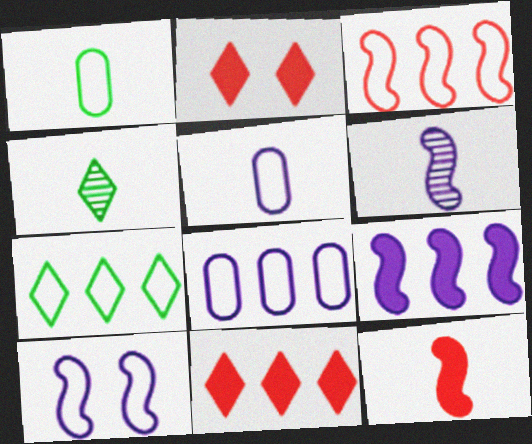[[3, 7, 8], 
[4, 5, 12], 
[6, 9, 10]]